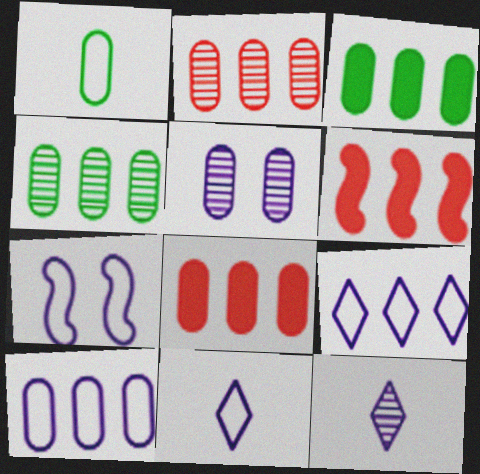[[1, 5, 8], 
[2, 3, 10], 
[4, 6, 9], 
[4, 8, 10], 
[7, 10, 11]]